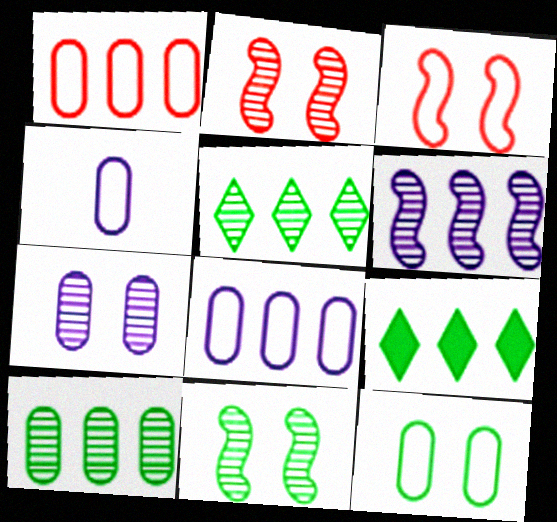[[1, 4, 12], 
[1, 6, 9], 
[2, 4, 9]]